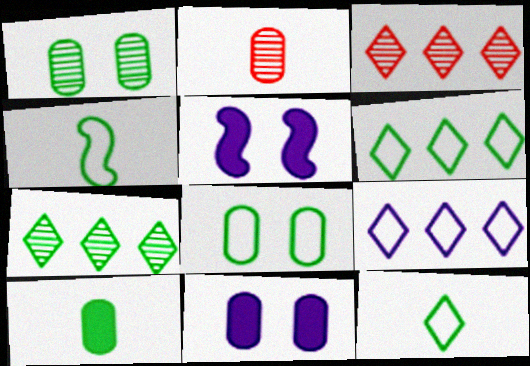[[2, 5, 6], 
[3, 4, 11], 
[4, 6, 8]]